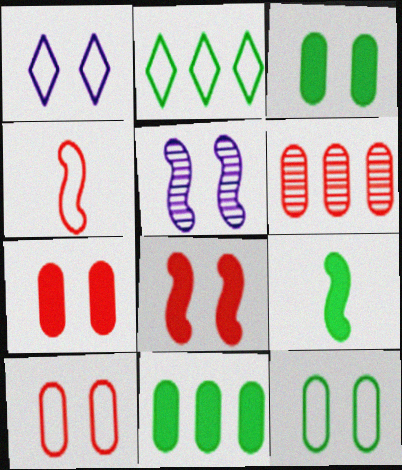[[1, 6, 9]]